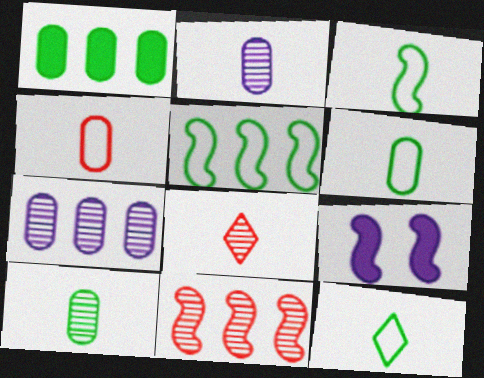[[3, 6, 12], 
[3, 9, 11]]